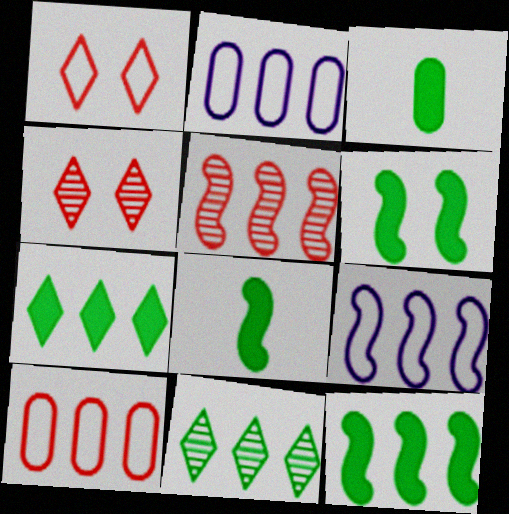[[2, 4, 8], 
[2, 5, 7], 
[3, 4, 9], 
[3, 6, 7], 
[5, 9, 12], 
[6, 8, 12]]